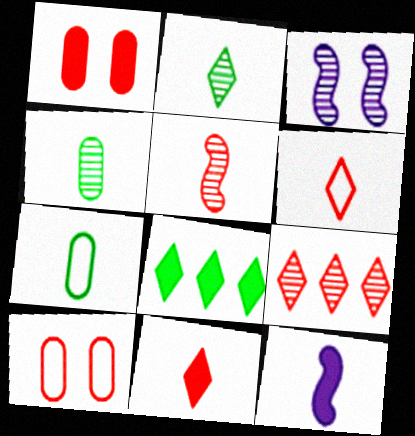[[1, 8, 12], 
[3, 4, 9], 
[4, 6, 12]]